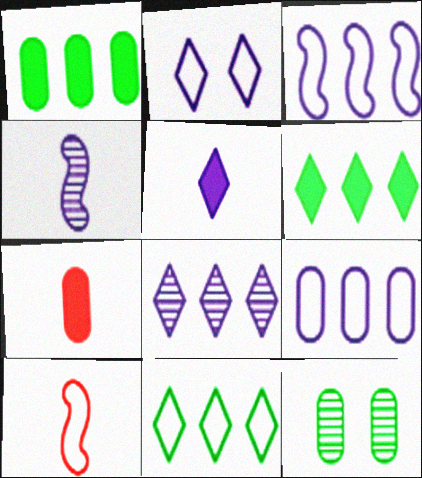[[2, 5, 8], 
[7, 9, 12]]